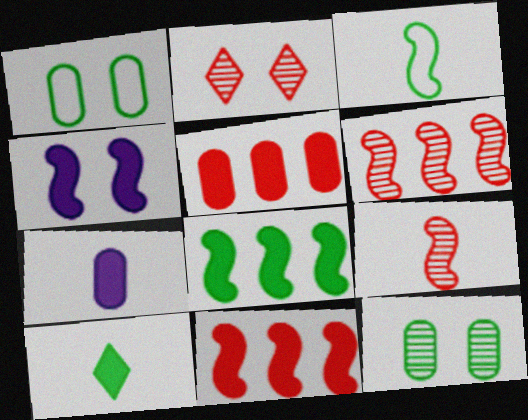[[1, 2, 4], 
[3, 4, 6], 
[4, 5, 10]]